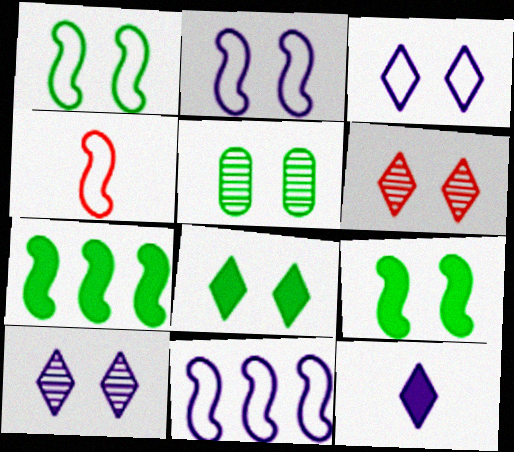[[1, 4, 11], 
[1, 5, 8], 
[3, 6, 8]]